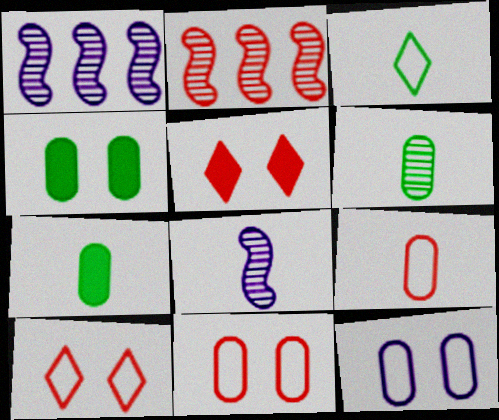[[1, 7, 10], 
[2, 5, 9]]